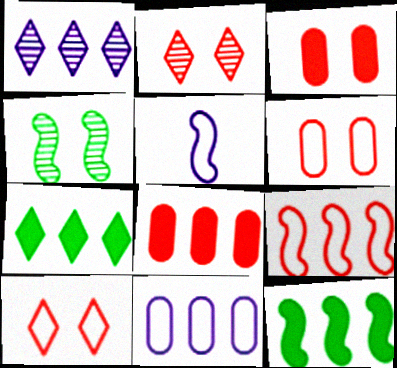[]